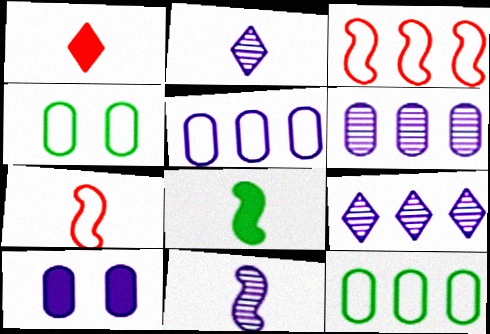[[7, 8, 11]]